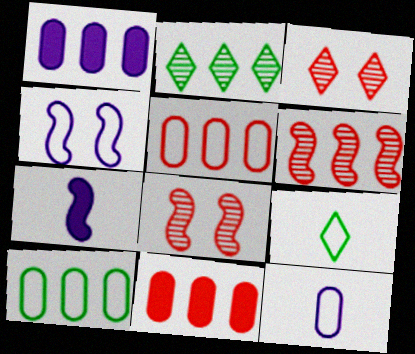[[1, 8, 9], 
[3, 7, 10], 
[4, 5, 9]]